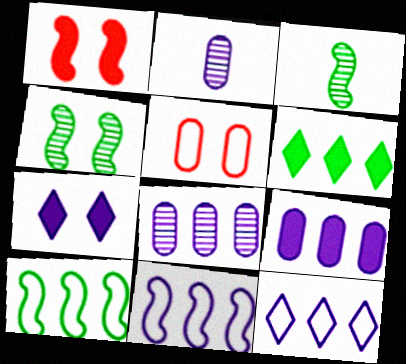[[1, 3, 11], 
[2, 7, 11], 
[4, 5, 7]]